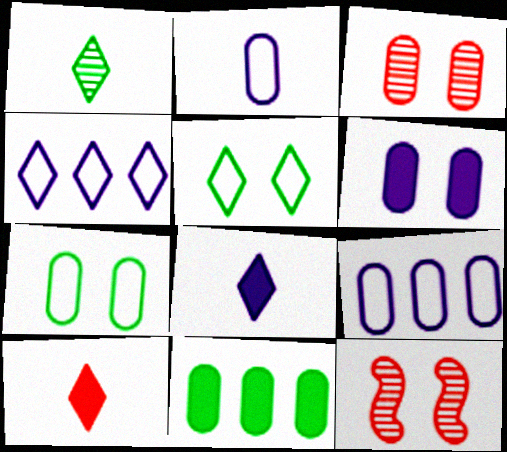[[2, 3, 11], 
[3, 6, 7], 
[5, 6, 12]]